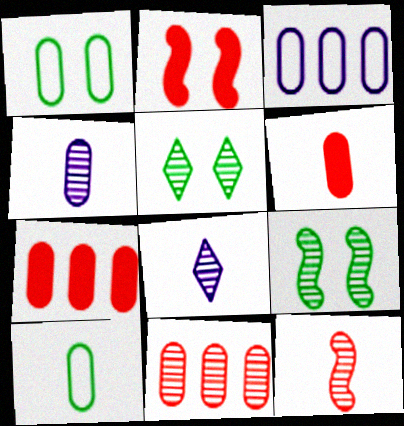[[1, 4, 7], 
[4, 6, 10], 
[8, 9, 11]]